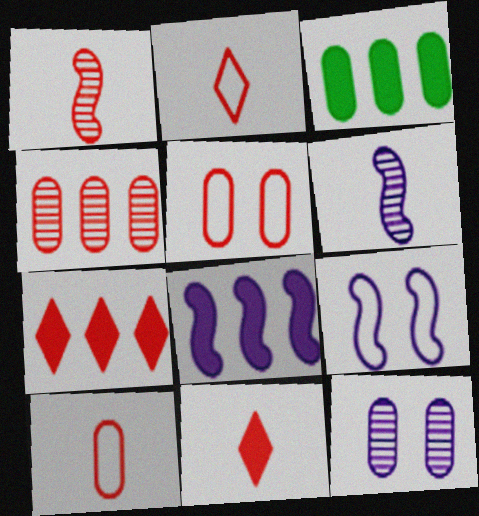[[1, 5, 7], 
[1, 10, 11], 
[3, 7, 8], 
[3, 10, 12], 
[6, 8, 9]]